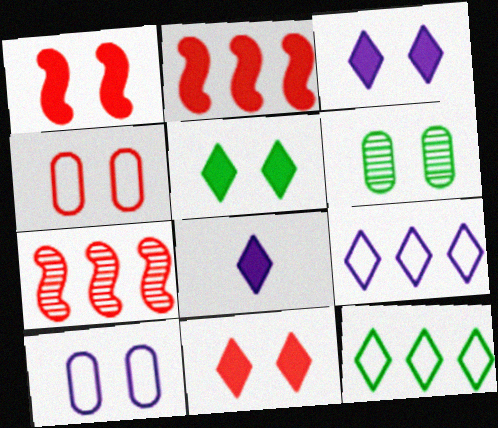[[3, 5, 11]]